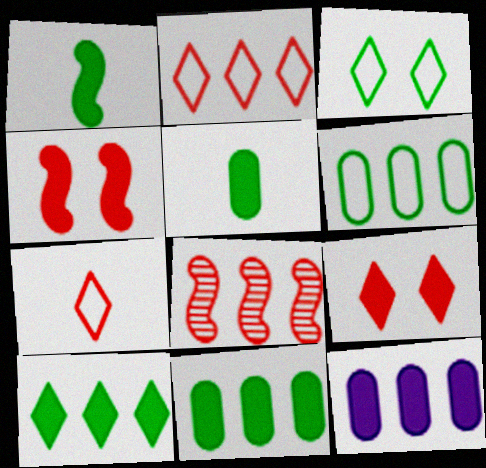[[1, 9, 12]]